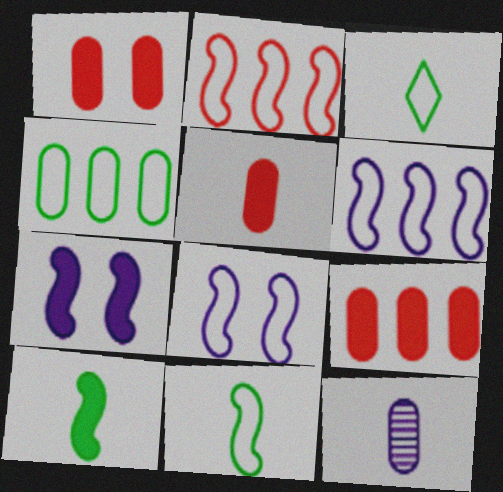[[1, 4, 12], 
[1, 5, 9], 
[2, 8, 11]]